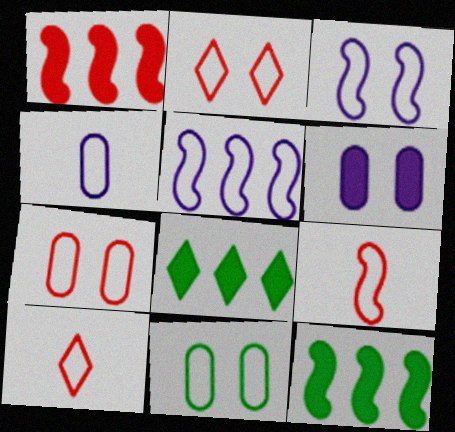[[2, 3, 11], 
[5, 10, 11]]